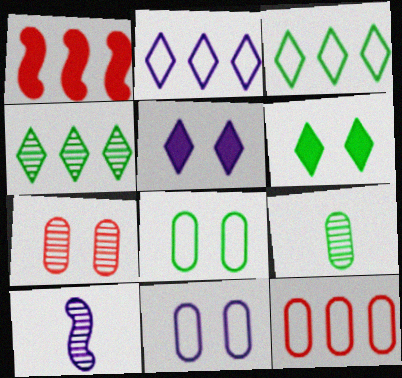[[4, 7, 10], 
[6, 10, 12]]